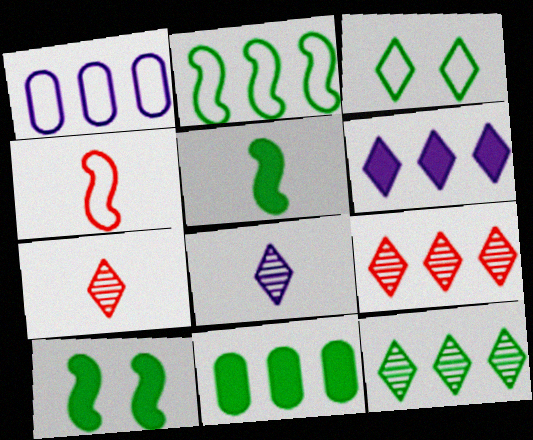[[1, 3, 4], 
[1, 7, 10], 
[2, 11, 12], 
[3, 6, 7]]